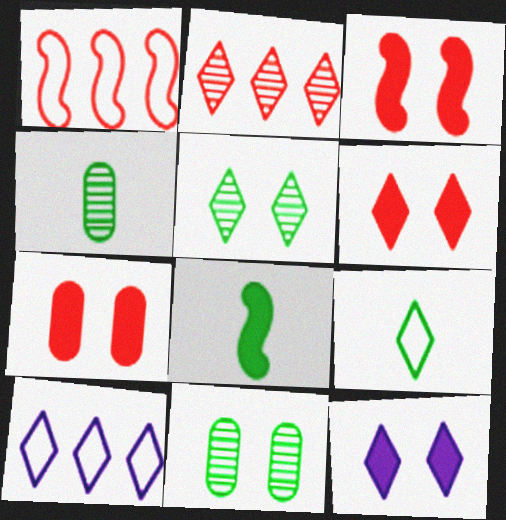[[1, 4, 12], 
[2, 9, 12], 
[3, 4, 10], 
[3, 6, 7], 
[4, 8, 9]]